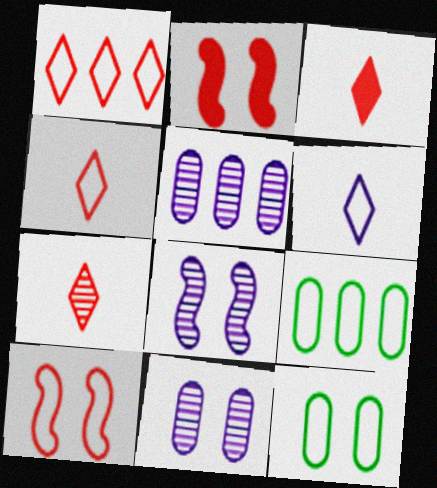[[3, 4, 7], 
[3, 8, 9], 
[6, 9, 10]]